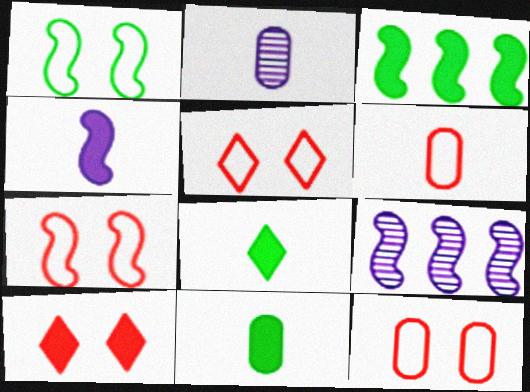[[2, 3, 5], 
[2, 6, 11], 
[5, 7, 12], 
[5, 9, 11], 
[8, 9, 12]]